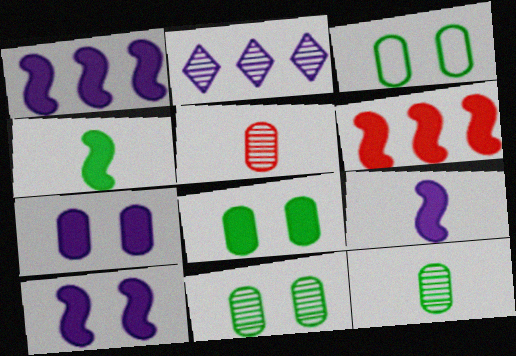[[1, 9, 10], 
[3, 8, 11], 
[4, 6, 10]]